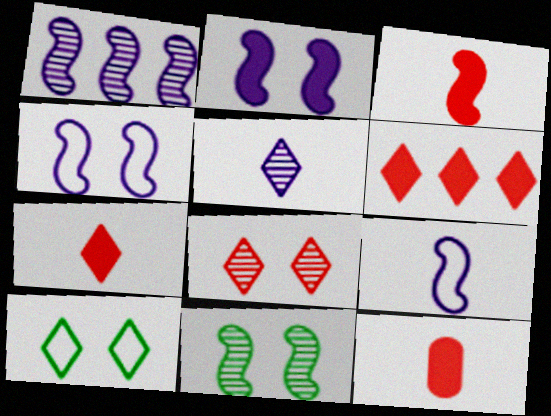[[1, 2, 9], 
[1, 10, 12], 
[3, 7, 12], 
[5, 6, 10]]